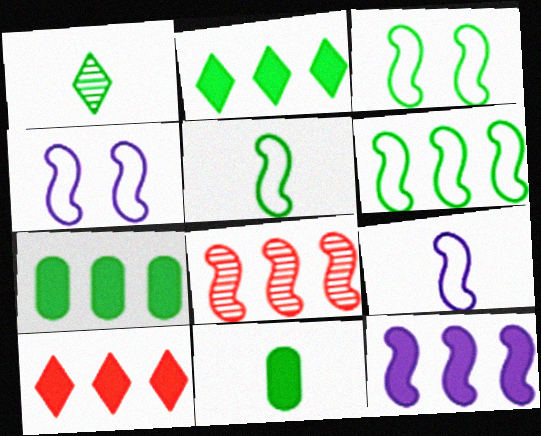[[1, 3, 7], 
[1, 5, 11], 
[3, 5, 6], 
[6, 8, 12], 
[7, 10, 12]]